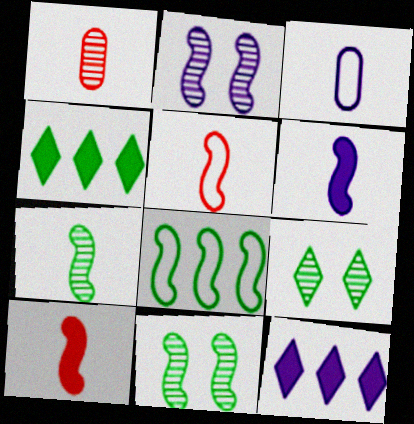[[2, 3, 12], 
[2, 8, 10], 
[5, 6, 7]]